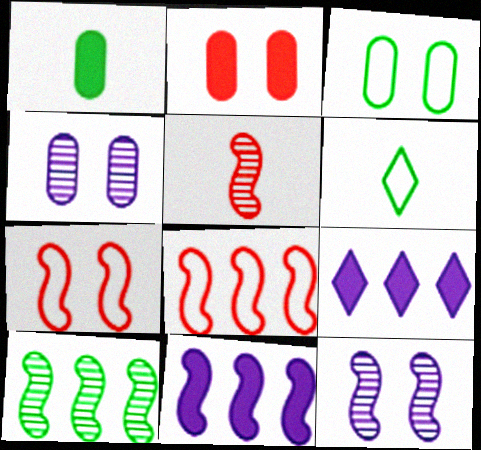[[2, 3, 4], 
[3, 5, 9], 
[5, 10, 12], 
[8, 10, 11]]